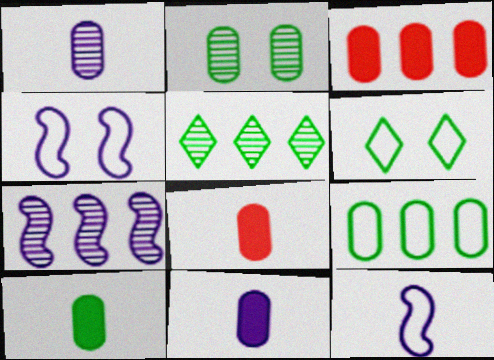[[2, 9, 10], 
[4, 5, 8], 
[6, 7, 8], 
[8, 10, 11]]